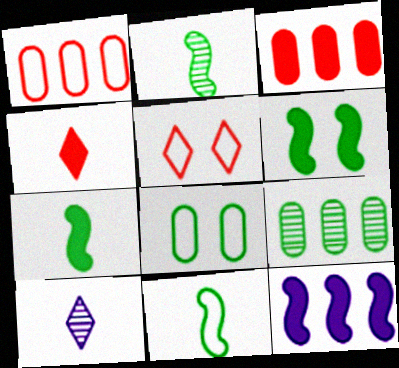[[1, 6, 10], 
[2, 7, 11]]